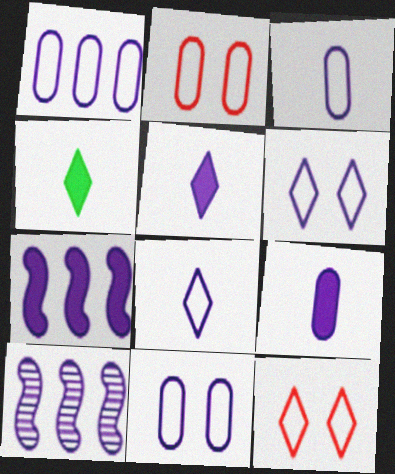[[1, 3, 11], 
[2, 4, 10], 
[5, 10, 11], 
[6, 9, 10]]